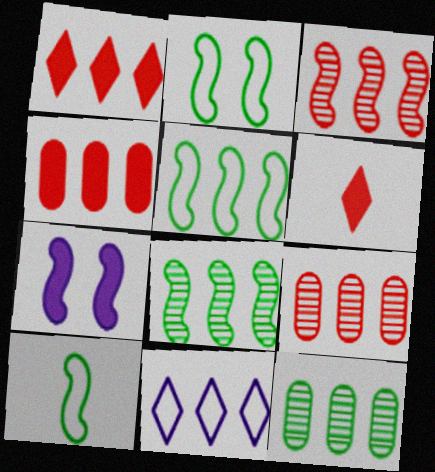[[2, 5, 10], 
[3, 7, 10], 
[4, 8, 11]]